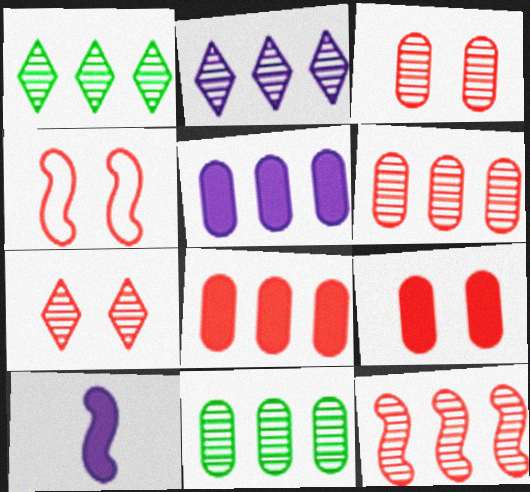[[2, 11, 12], 
[4, 7, 9]]